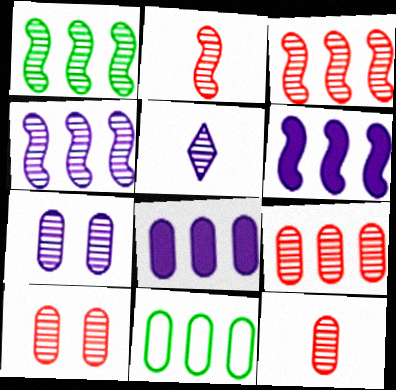[[1, 3, 4], 
[1, 5, 10], 
[4, 5, 7], 
[8, 9, 11], 
[9, 10, 12]]